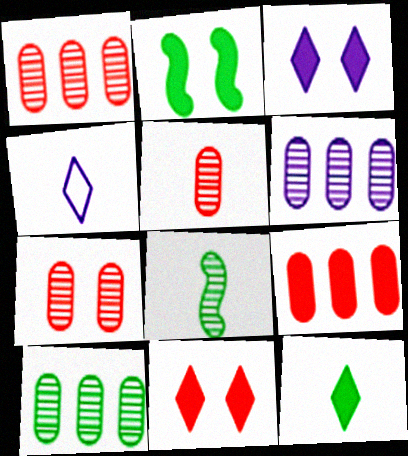[[1, 2, 4], 
[1, 5, 7], 
[1, 6, 10]]